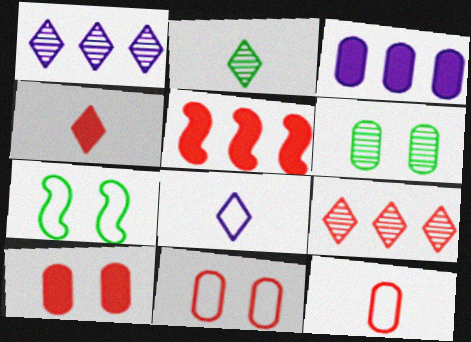[[2, 4, 8], 
[3, 6, 12], 
[4, 5, 10], 
[5, 6, 8]]